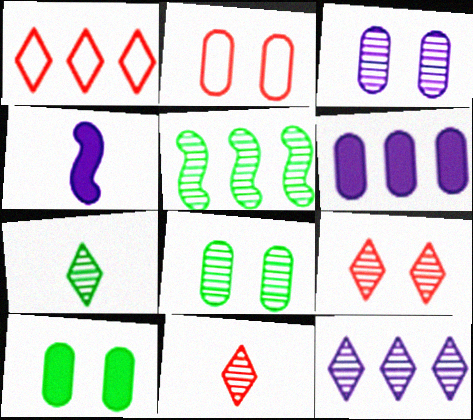[[1, 4, 8], 
[1, 5, 6], 
[2, 3, 10], 
[3, 5, 11], 
[5, 7, 8], 
[7, 9, 12]]